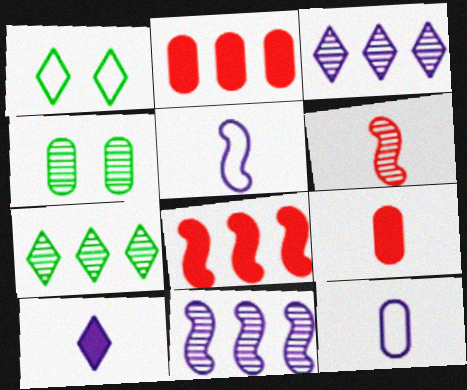[[1, 9, 11], 
[2, 4, 12], 
[3, 4, 6]]